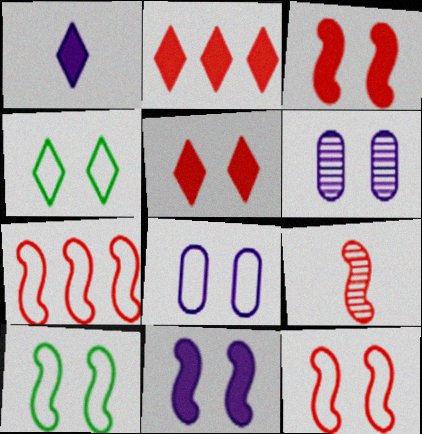[[3, 4, 6], 
[3, 7, 9], 
[4, 8, 12], 
[5, 6, 10]]